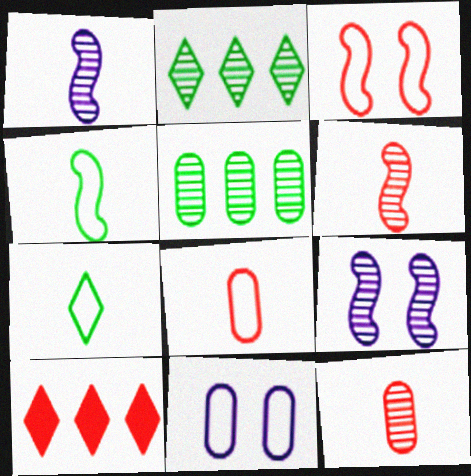[[2, 9, 12], 
[3, 10, 12]]